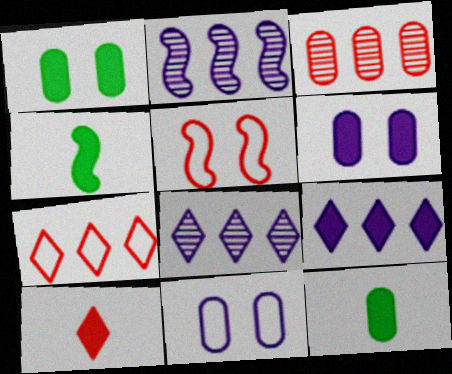[[2, 4, 5], 
[3, 5, 10], 
[3, 11, 12], 
[5, 8, 12]]